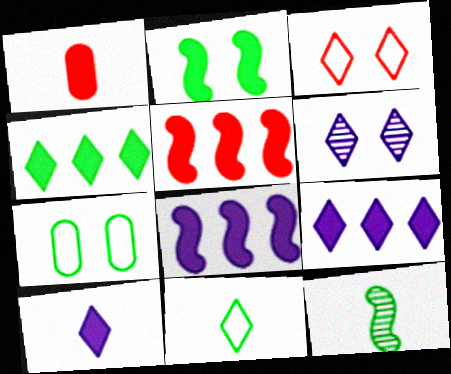[[1, 2, 9], 
[4, 7, 12]]